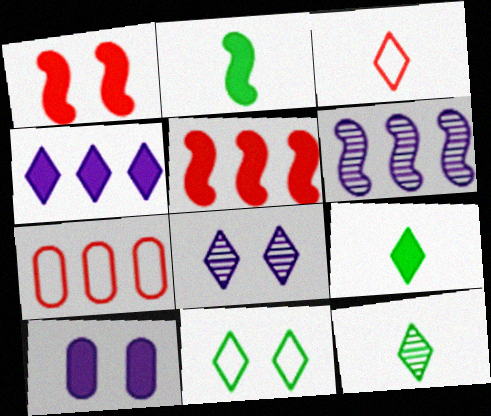[[2, 7, 8], 
[5, 9, 10]]